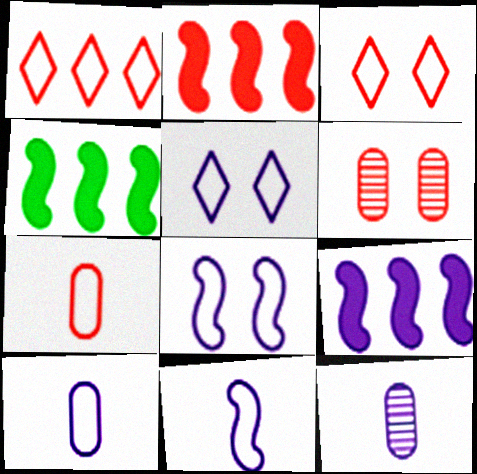[[2, 4, 9], 
[3, 4, 12], 
[5, 9, 12]]